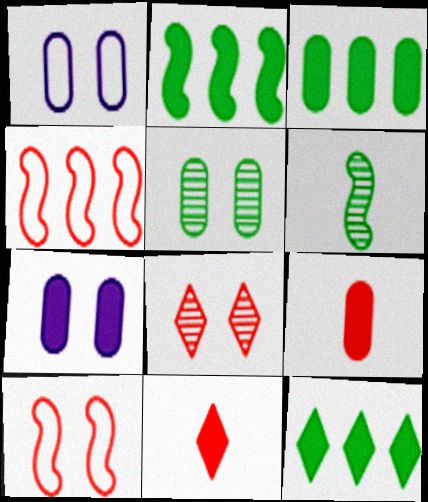[[2, 3, 12], 
[2, 7, 11], 
[3, 7, 9], 
[4, 8, 9]]